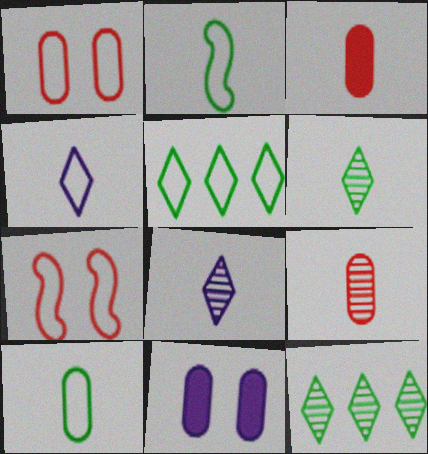[[2, 3, 8]]